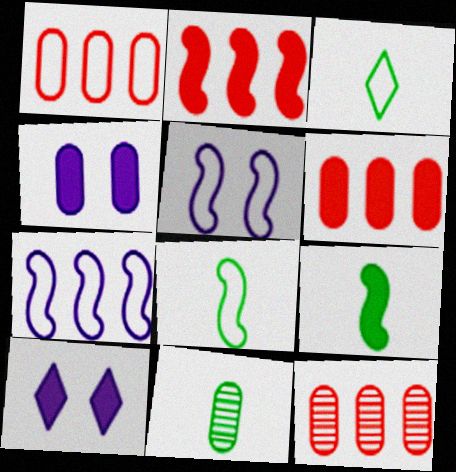[[1, 3, 5], 
[1, 4, 11], 
[1, 6, 12], 
[3, 9, 11], 
[6, 9, 10], 
[8, 10, 12]]